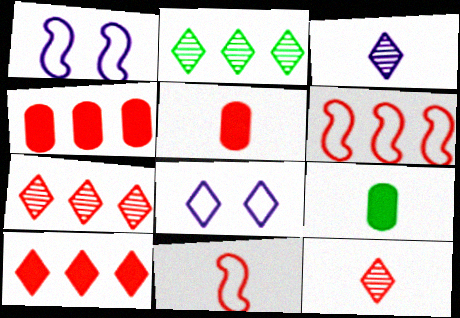[[1, 2, 5], 
[1, 7, 9], 
[3, 9, 11], 
[4, 6, 7], 
[5, 11, 12]]